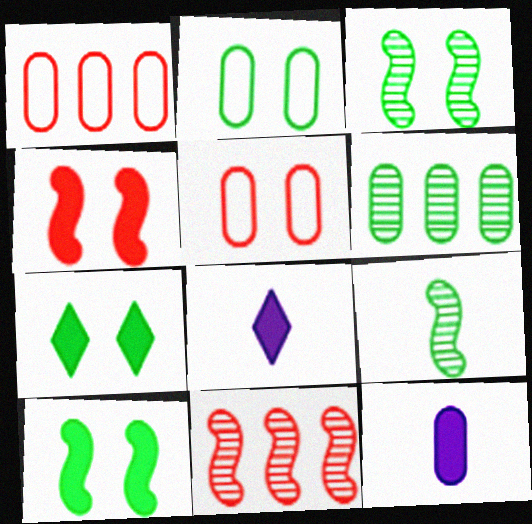[[1, 3, 8], 
[2, 3, 7], 
[2, 8, 11], 
[5, 6, 12]]